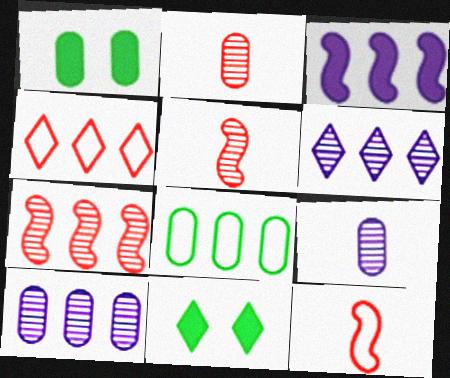[[1, 6, 12], 
[10, 11, 12]]